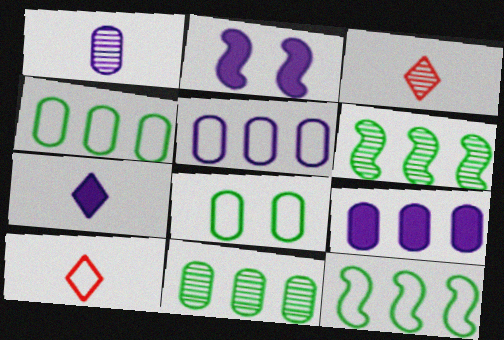[[2, 3, 4], 
[2, 7, 9], 
[2, 10, 11]]